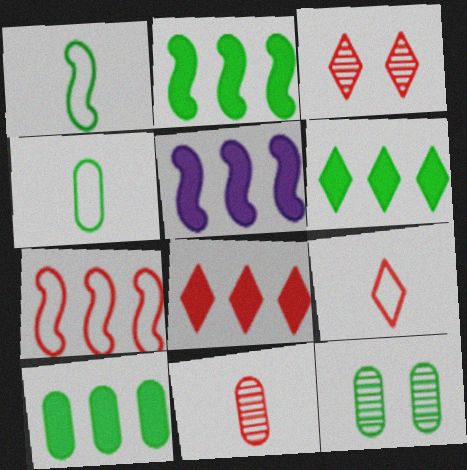[[1, 6, 12], 
[2, 6, 10], 
[3, 4, 5], 
[3, 8, 9], 
[4, 10, 12], 
[5, 8, 10], 
[5, 9, 12]]